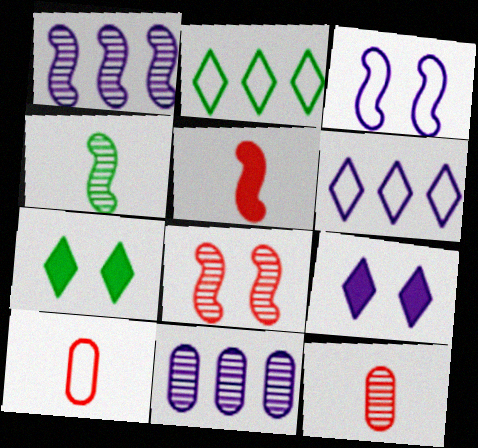[[1, 4, 8], 
[1, 7, 10], 
[2, 3, 10]]